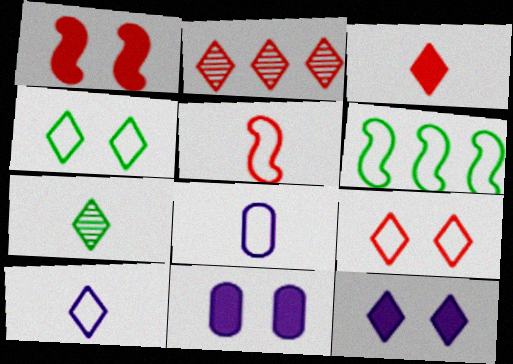[[2, 3, 9], 
[3, 7, 10], 
[6, 8, 9]]